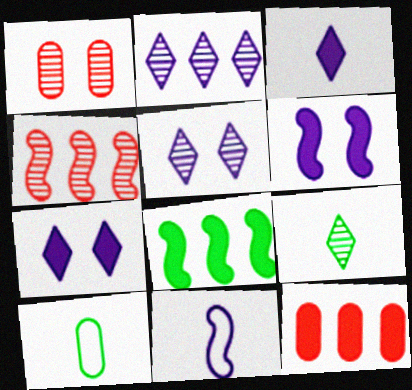[[4, 7, 10]]